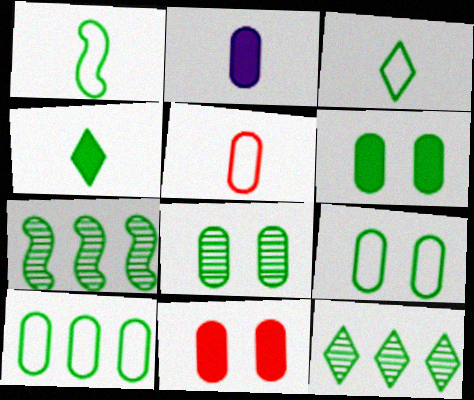[[1, 6, 12], 
[3, 6, 7], 
[4, 7, 9], 
[6, 8, 9]]